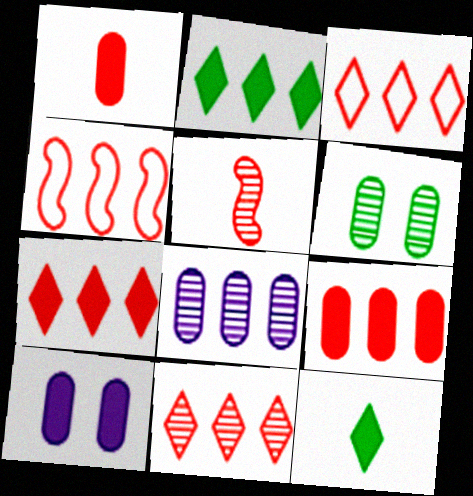[[2, 4, 8], 
[3, 7, 11], 
[4, 9, 11]]